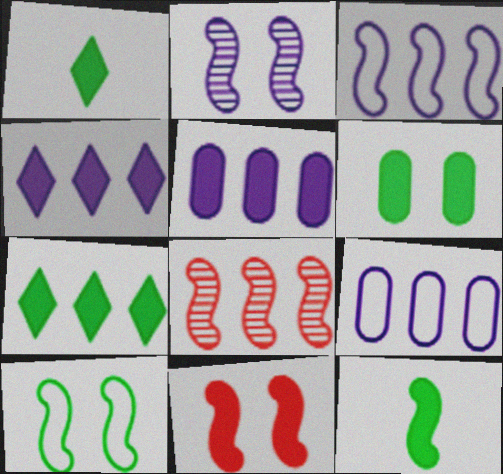[[1, 5, 11], 
[2, 10, 11], 
[6, 7, 12], 
[7, 8, 9]]